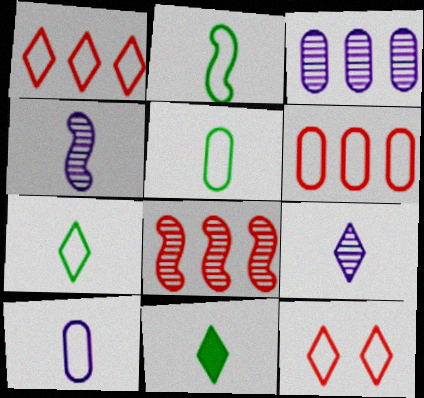[[2, 5, 7]]